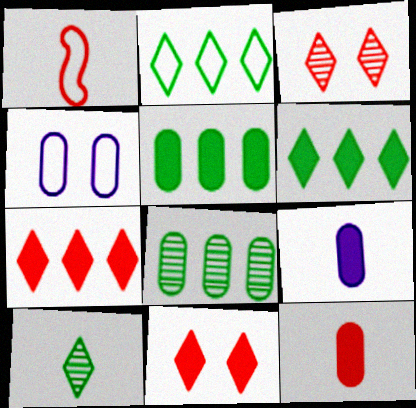[[1, 2, 4], 
[1, 9, 10], 
[4, 8, 12]]